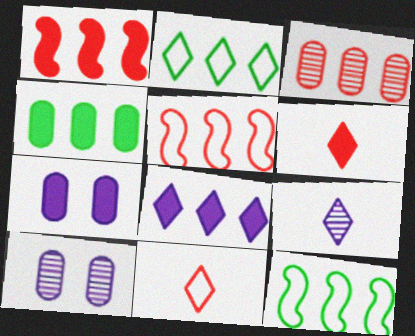[[1, 4, 8], 
[3, 8, 12], 
[6, 10, 12]]